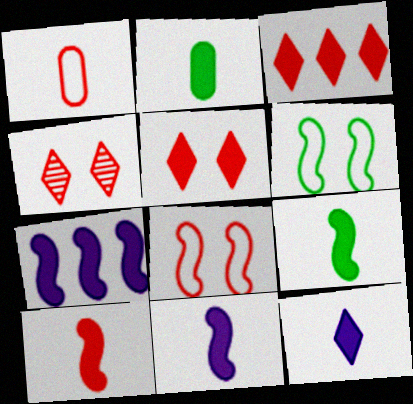[[2, 5, 7], 
[2, 10, 12], 
[9, 10, 11]]